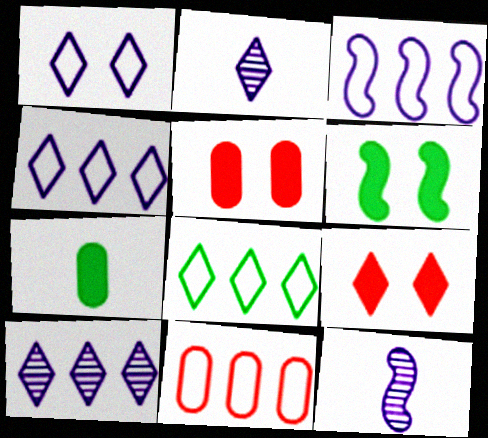[[2, 6, 11], 
[2, 8, 9], 
[3, 8, 11], 
[5, 8, 12]]